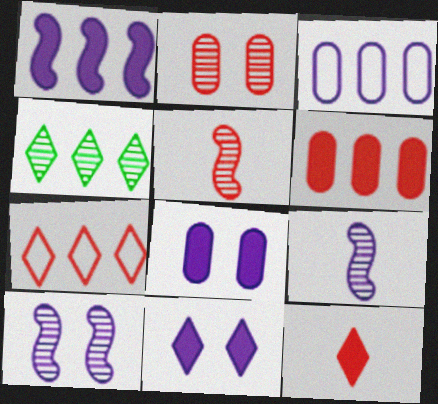[[2, 4, 9], 
[3, 9, 11]]